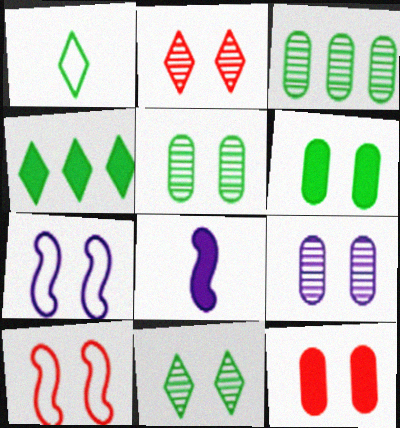[[1, 4, 11], 
[2, 6, 7], 
[2, 10, 12], 
[4, 8, 12], 
[7, 11, 12]]